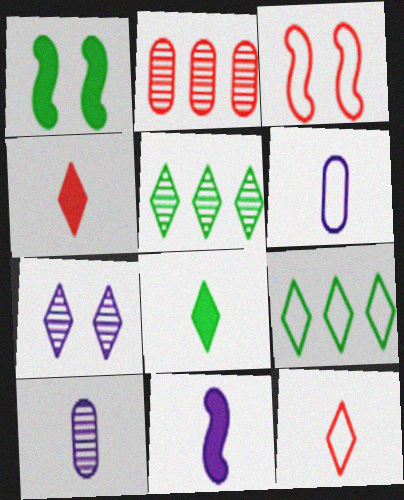[[2, 3, 4], 
[3, 6, 9], 
[4, 7, 9]]